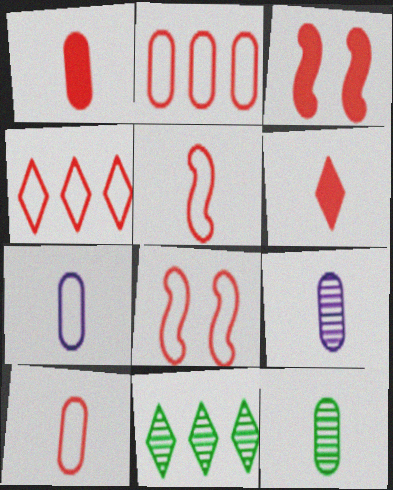[[1, 7, 12], 
[3, 7, 11], 
[4, 8, 10]]